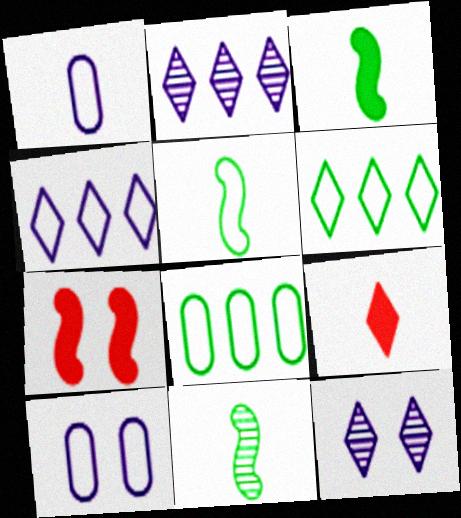[[1, 9, 11], 
[3, 5, 11], 
[6, 9, 12]]